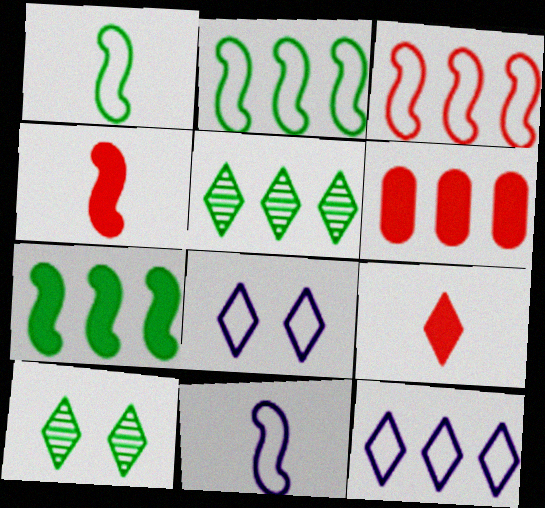[[5, 8, 9], 
[6, 10, 11], 
[9, 10, 12]]